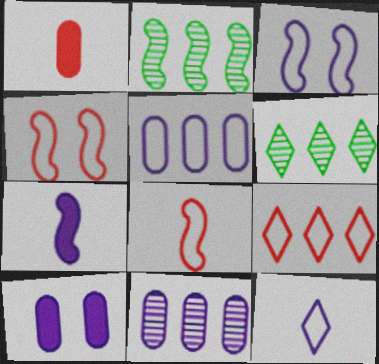[[1, 3, 6], 
[2, 4, 7], 
[3, 5, 12], 
[6, 8, 10]]